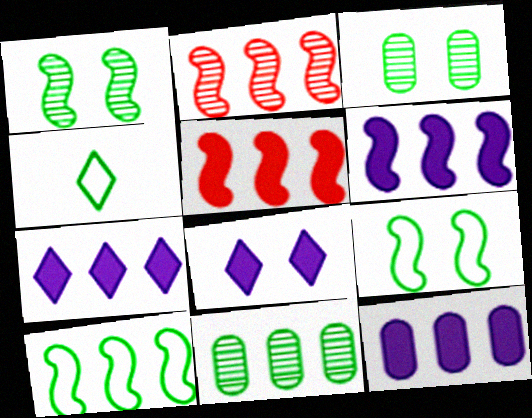[[2, 6, 10], 
[6, 7, 12]]